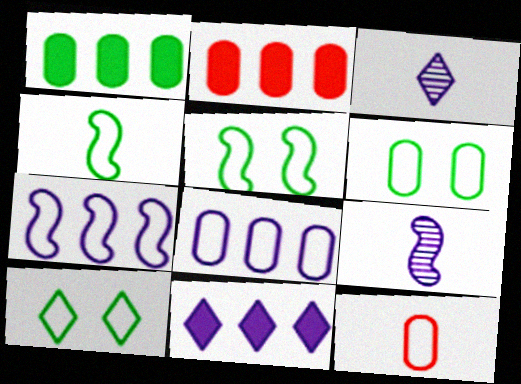[[2, 3, 5], 
[2, 9, 10], 
[5, 6, 10], 
[6, 8, 12], 
[7, 10, 12]]